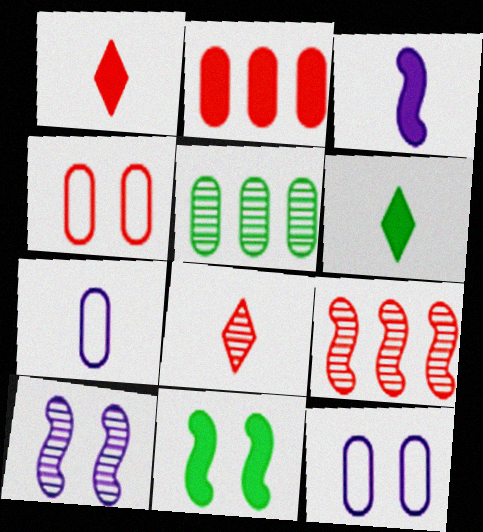[[1, 4, 9], 
[5, 8, 10], 
[6, 9, 12]]